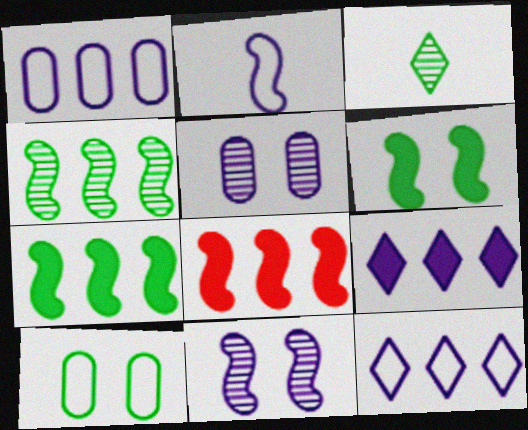[[2, 5, 9], 
[3, 7, 10]]